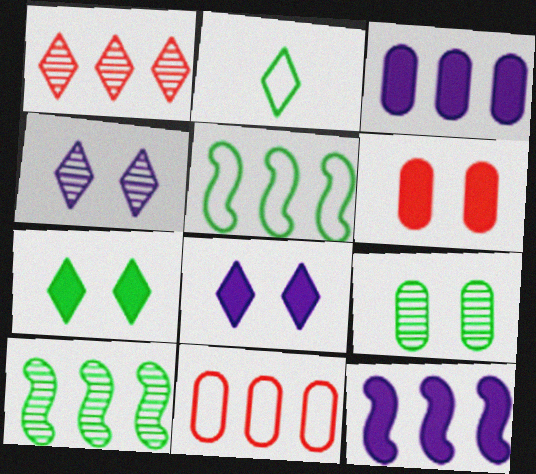[[1, 2, 8], 
[1, 3, 5]]